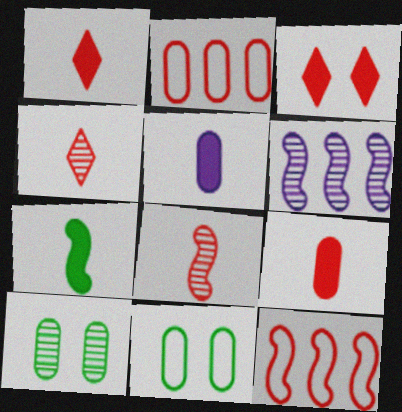[[1, 5, 7], 
[1, 6, 11], 
[2, 3, 8], 
[2, 5, 10], 
[4, 6, 10]]